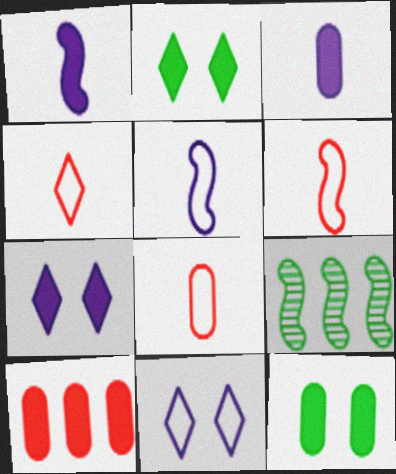[[1, 2, 10], 
[3, 10, 12], 
[4, 6, 8], 
[7, 8, 9]]